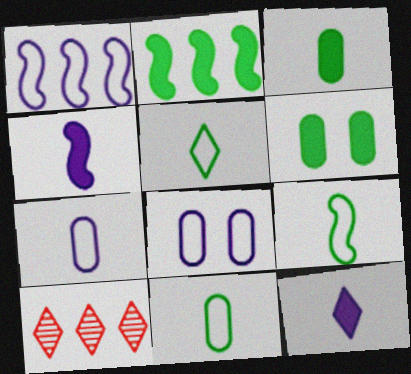[[5, 9, 11]]